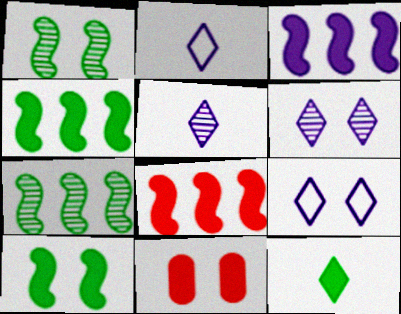[[1, 9, 11], 
[2, 7, 11], 
[3, 4, 8], 
[3, 11, 12]]